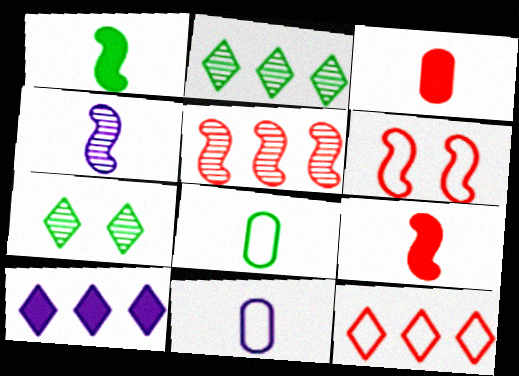[[2, 10, 12], 
[5, 6, 9]]